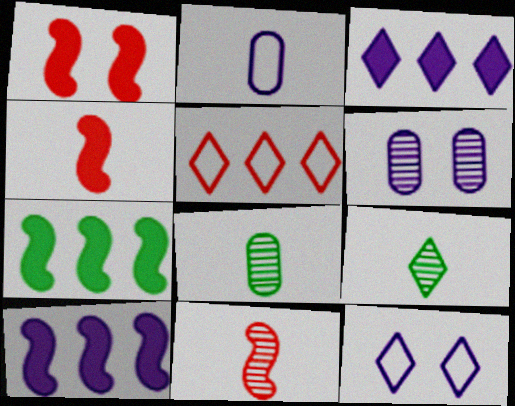[[2, 4, 9]]